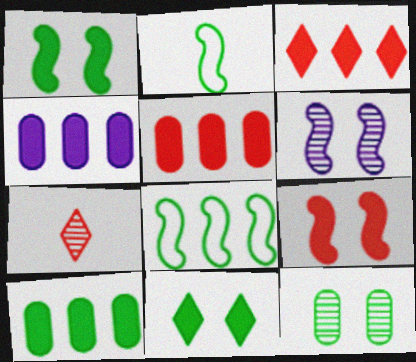[[4, 5, 10]]